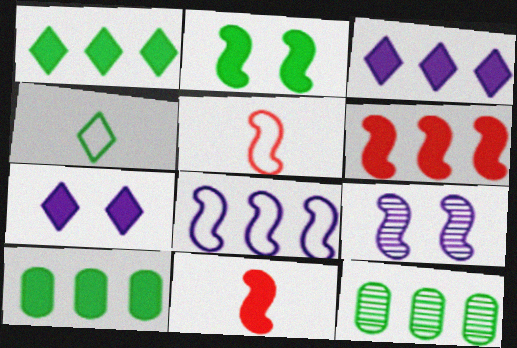[[2, 4, 12], 
[3, 6, 10], 
[5, 7, 12], 
[7, 10, 11]]